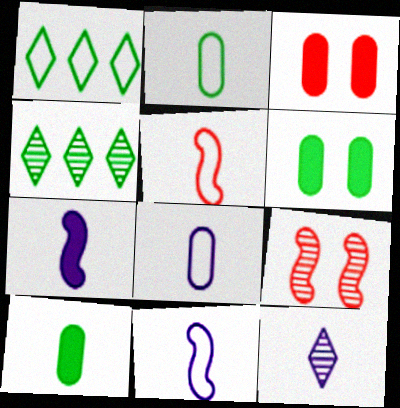[[3, 4, 11], 
[5, 10, 12], 
[7, 8, 12]]